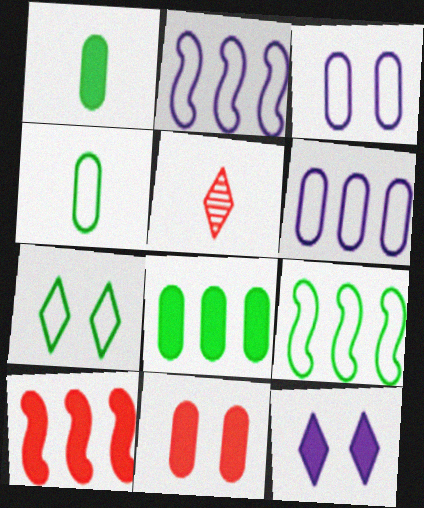[[1, 10, 12], 
[4, 7, 9]]